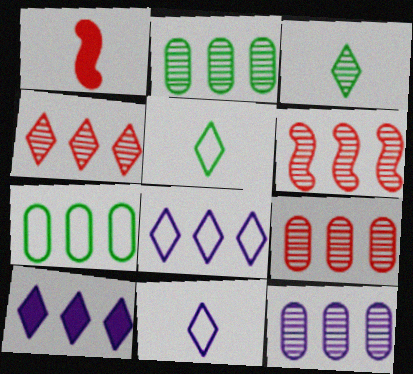[[2, 9, 12], 
[4, 6, 9], 
[6, 7, 10]]